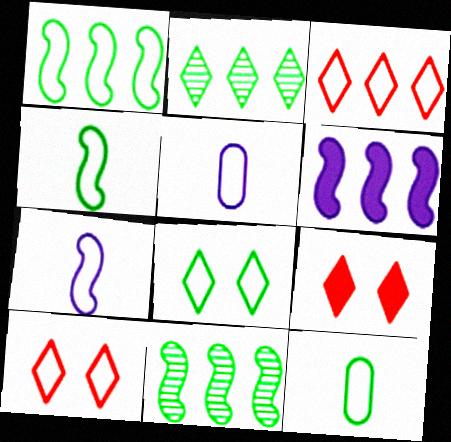[[1, 5, 10], 
[1, 8, 12], 
[5, 9, 11]]